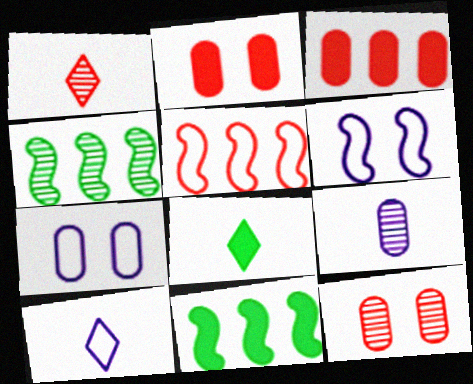[[1, 2, 5], 
[1, 7, 11], 
[1, 8, 10], 
[2, 4, 10], 
[10, 11, 12]]